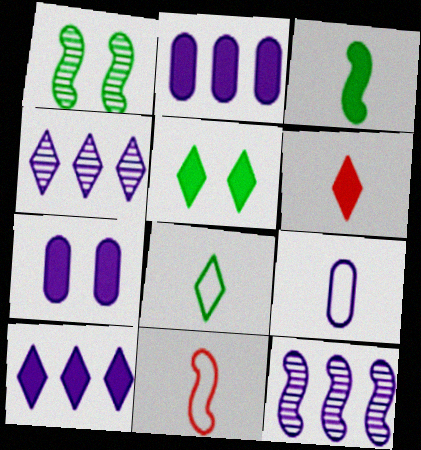[[5, 6, 10], 
[8, 9, 11]]